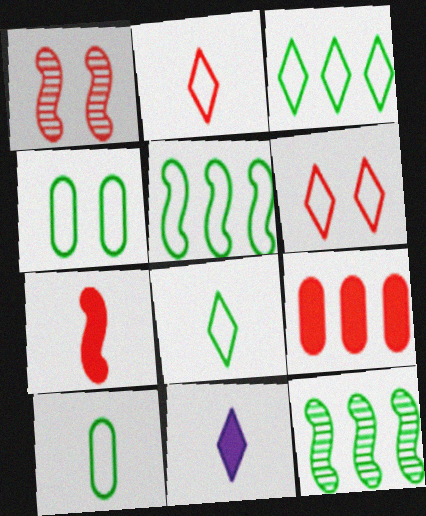[[1, 2, 9], 
[4, 5, 8]]